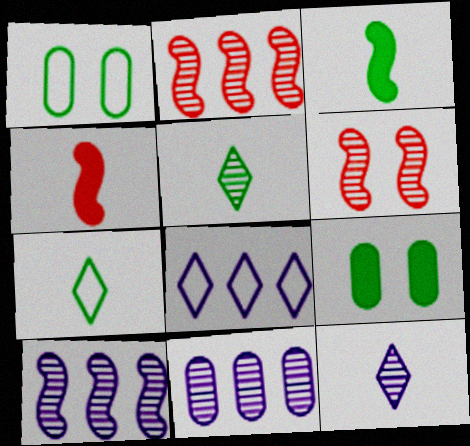[[5, 6, 11]]